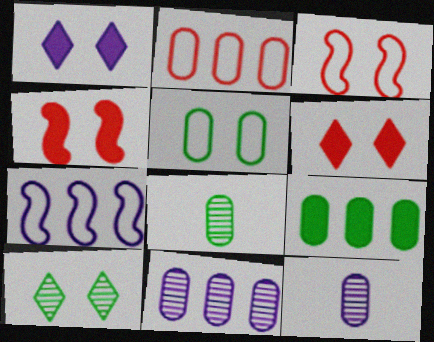[[1, 7, 12], 
[2, 9, 11], 
[5, 8, 9], 
[6, 7, 8]]